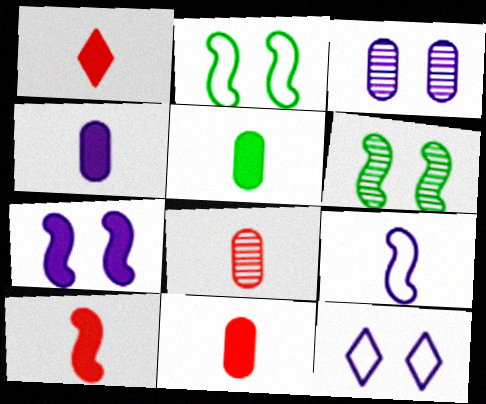[[1, 10, 11], 
[3, 7, 12], 
[4, 5, 11]]